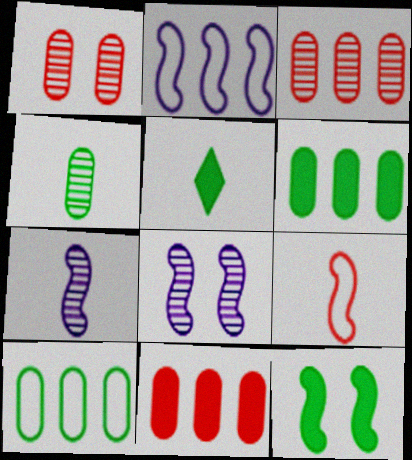[[1, 2, 5], 
[5, 6, 12]]